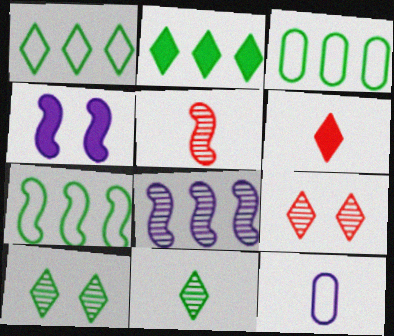[[1, 3, 7], 
[4, 5, 7]]